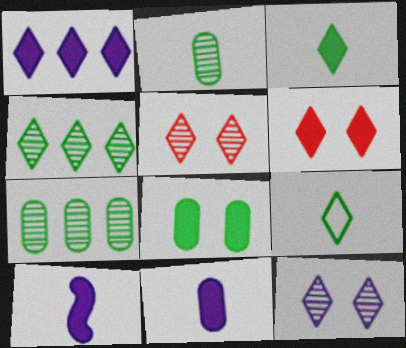[[1, 3, 6], 
[1, 5, 9]]